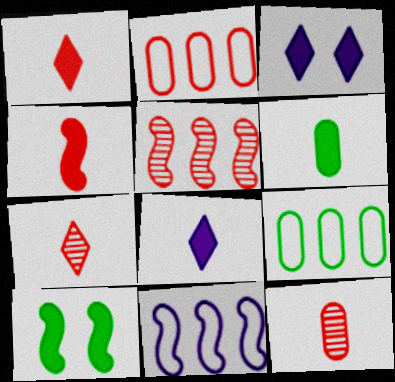[[4, 6, 8]]